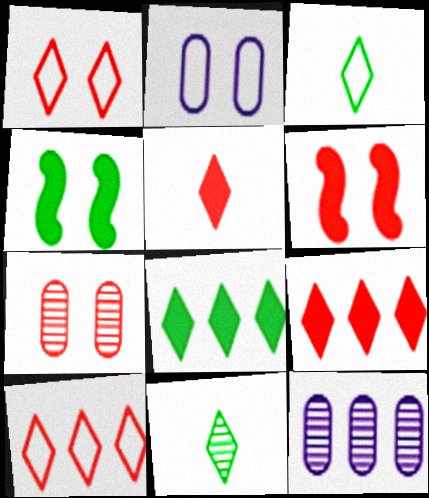[[1, 6, 7], 
[3, 6, 12]]